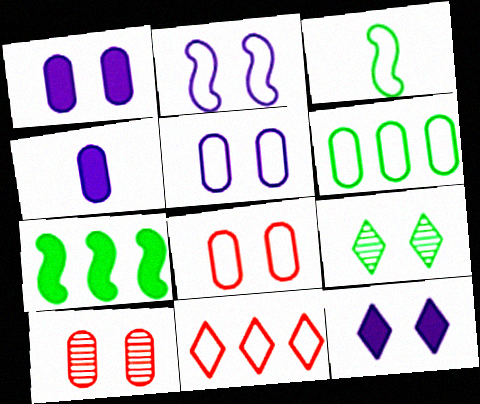[[3, 5, 11], 
[4, 6, 10]]